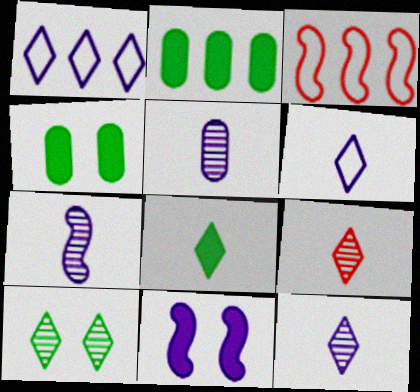[[1, 5, 11], 
[3, 4, 12], 
[5, 7, 12], 
[6, 8, 9]]